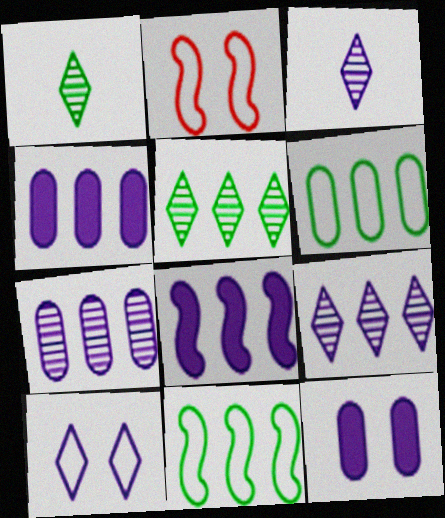[[1, 2, 4]]